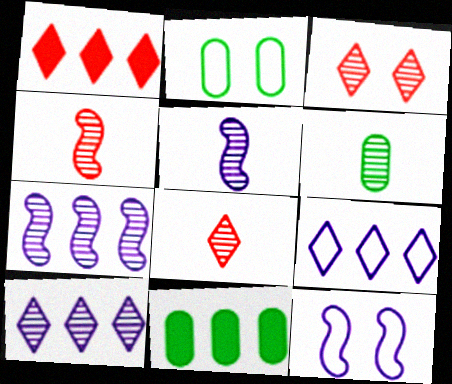[[1, 2, 5], 
[1, 6, 12], 
[2, 6, 11], 
[3, 6, 7], 
[5, 6, 8], 
[8, 11, 12]]